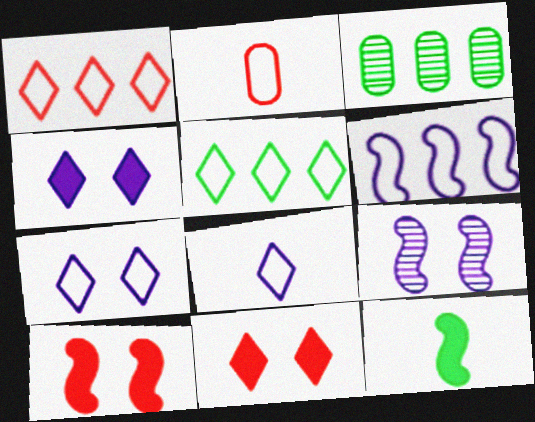[[3, 8, 10]]